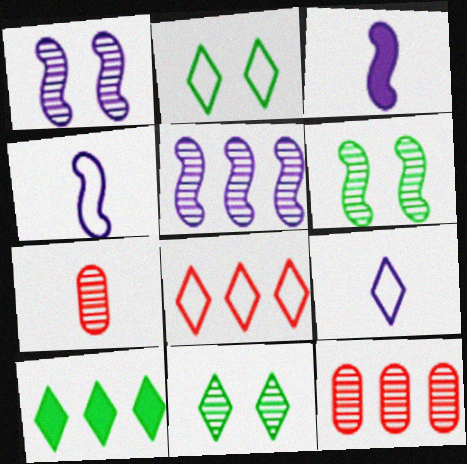[[2, 3, 12], 
[2, 8, 9], 
[5, 7, 11]]